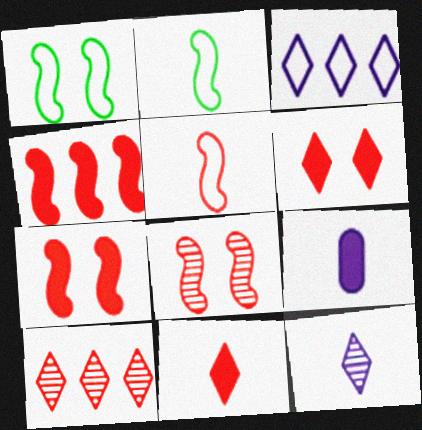[[1, 9, 10], 
[4, 5, 8]]